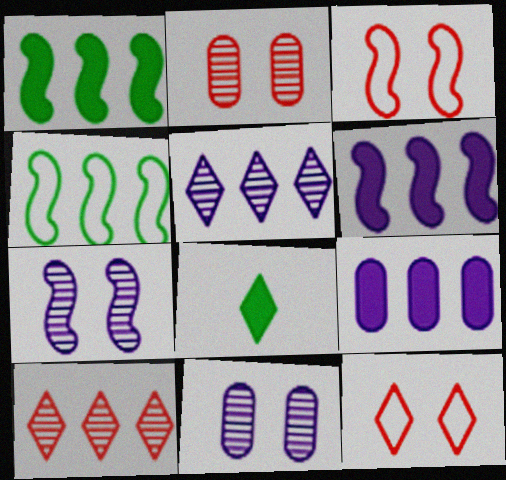[[4, 9, 10], 
[5, 8, 12]]